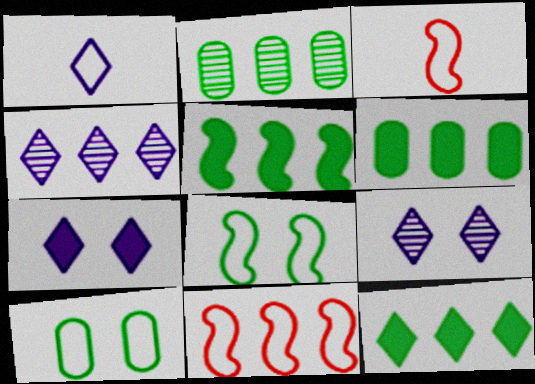[[1, 4, 7], 
[1, 10, 11], 
[2, 3, 7], 
[3, 6, 9], 
[4, 6, 11], 
[5, 6, 12]]